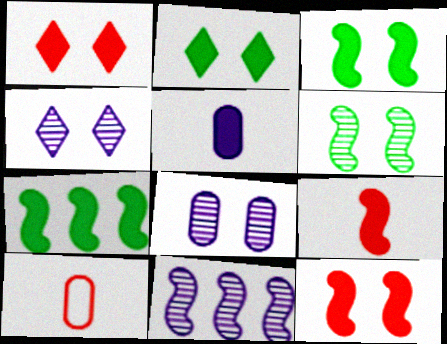[[1, 5, 7], 
[2, 10, 11], 
[4, 7, 10]]